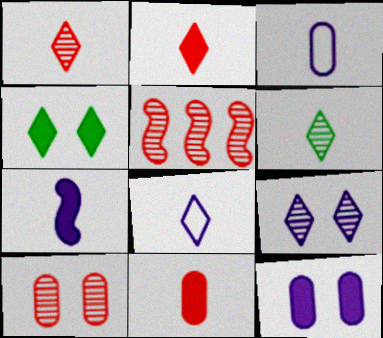[[1, 5, 10], 
[2, 6, 8], 
[3, 4, 5]]